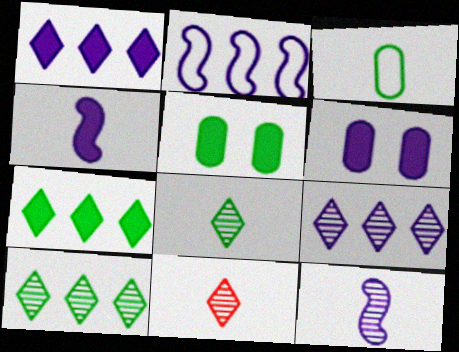[[1, 4, 6], 
[2, 5, 11], 
[3, 4, 11]]